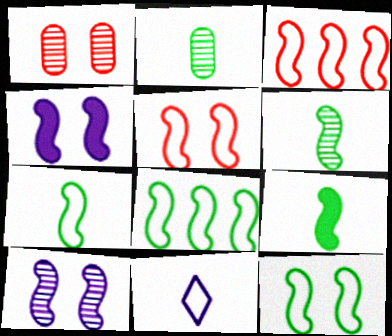[[3, 4, 6], 
[3, 9, 10], 
[6, 7, 9], 
[7, 8, 12]]